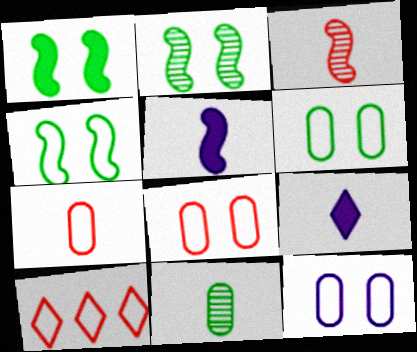[[1, 2, 4], 
[6, 8, 12]]